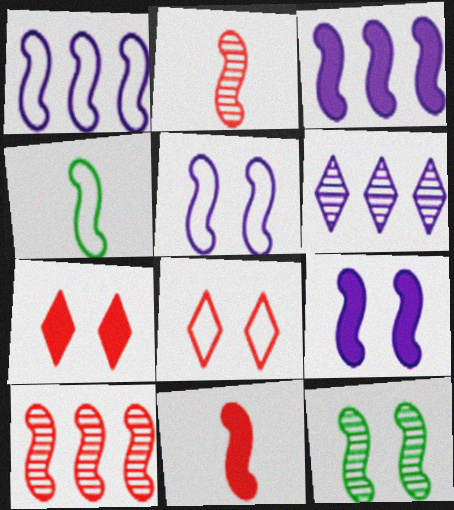[[1, 11, 12], 
[4, 9, 10]]